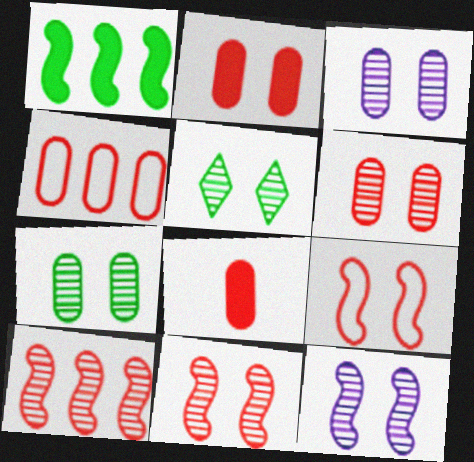[[3, 5, 11], 
[3, 6, 7], 
[4, 6, 8], 
[5, 6, 12]]